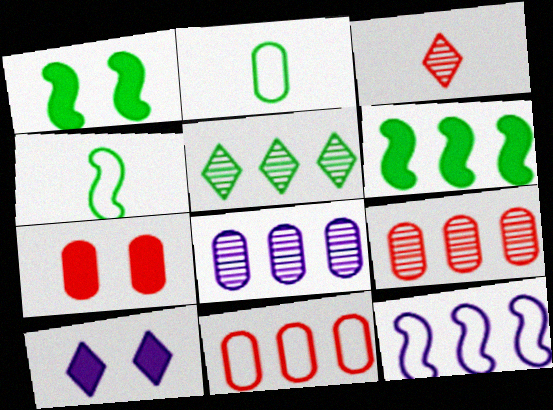[[1, 2, 5], 
[1, 7, 10], 
[2, 7, 8], 
[4, 9, 10]]